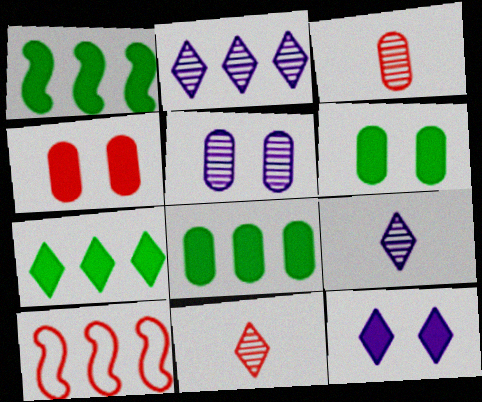[[1, 7, 8], 
[2, 8, 10], 
[4, 10, 11], 
[6, 9, 10]]